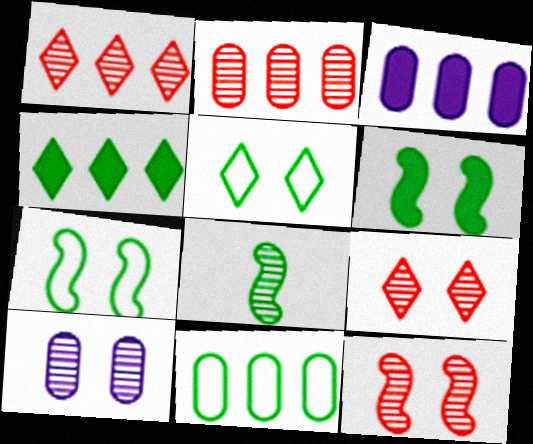[[1, 8, 10], 
[2, 3, 11]]